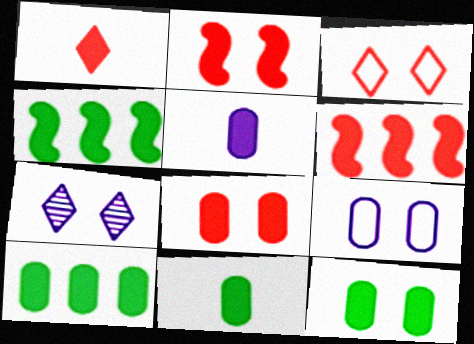[[1, 6, 8], 
[5, 8, 10], 
[10, 11, 12]]